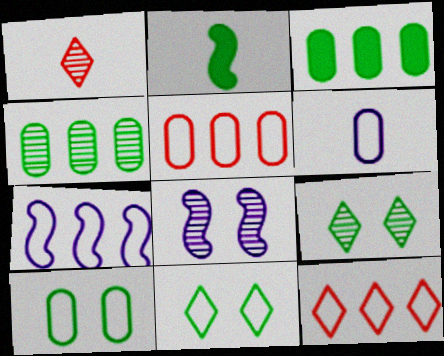[[1, 2, 6], 
[1, 4, 8], 
[2, 4, 11], 
[5, 6, 10]]